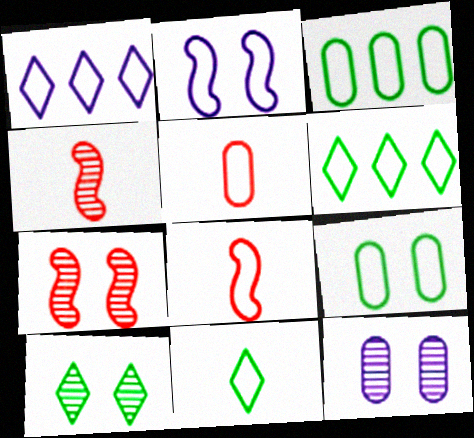[[1, 8, 9], 
[2, 5, 6], 
[7, 10, 12]]